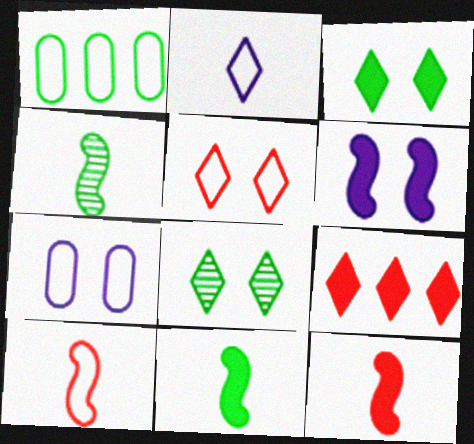[[1, 3, 4], 
[1, 8, 11], 
[2, 8, 9], 
[4, 7, 9]]